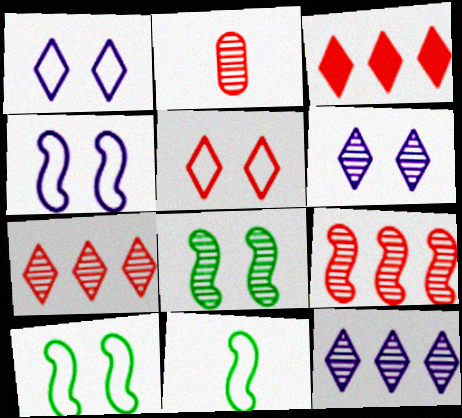[[2, 8, 12]]